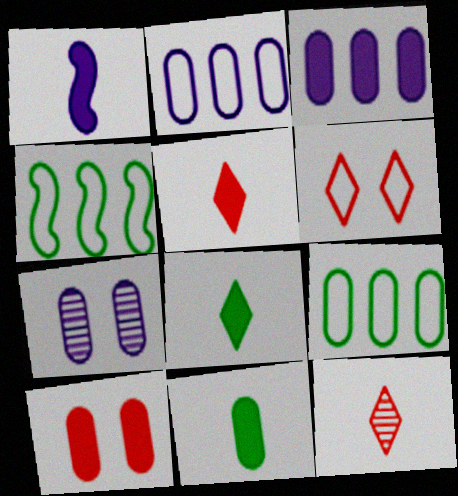[[1, 5, 11], 
[3, 10, 11], 
[4, 5, 7]]